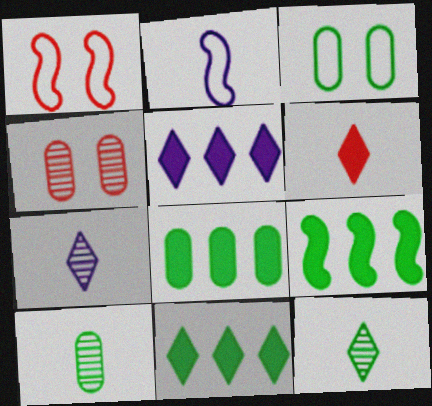[[1, 5, 10], 
[1, 7, 8], 
[2, 4, 11], 
[2, 6, 10], 
[3, 8, 10], 
[3, 9, 12], 
[8, 9, 11]]